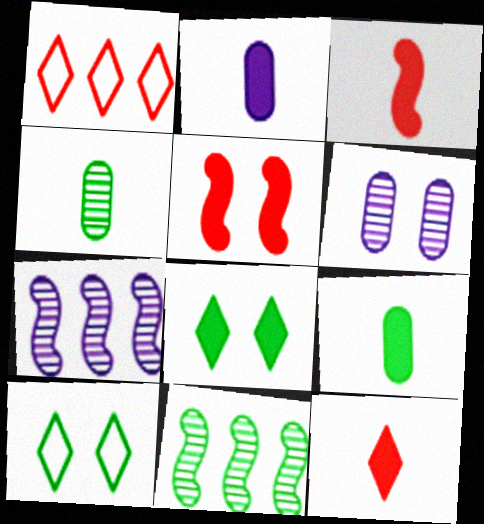[[5, 6, 10], 
[9, 10, 11]]